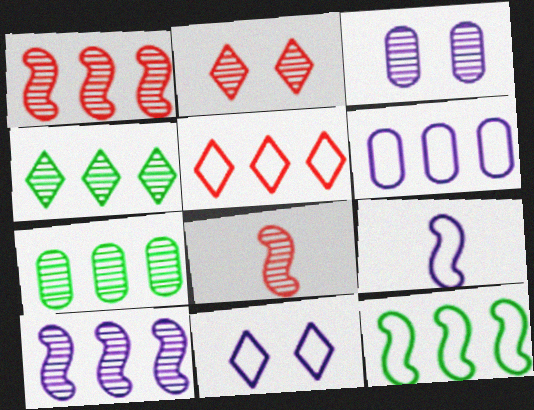[[3, 4, 8], 
[5, 6, 12], 
[6, 9, 11]]